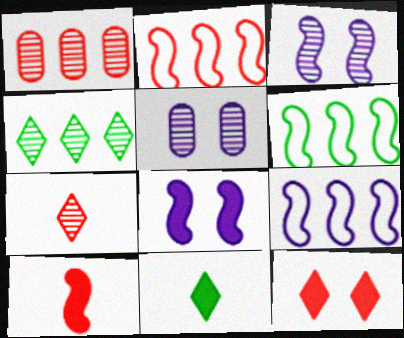[[2, 5, 11], 
[2, 6, 9], 
[3, 6, 10]]